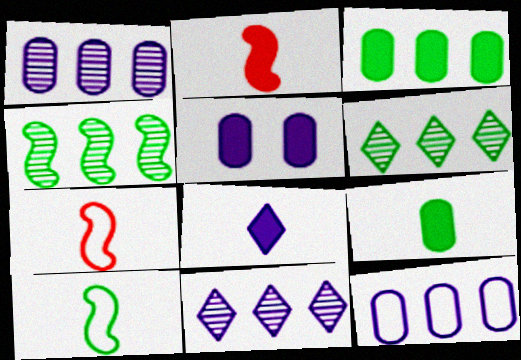[[2, 8, 9], 
[5, 6, 7]]